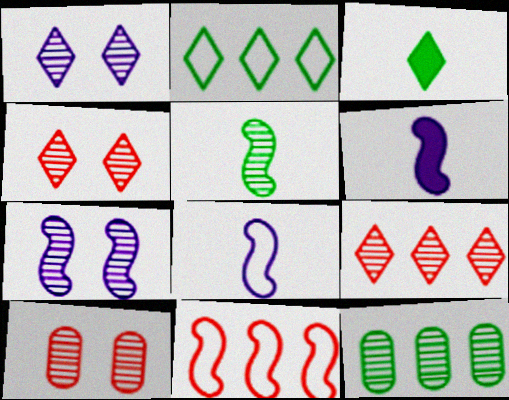[[2, 6, 10]]